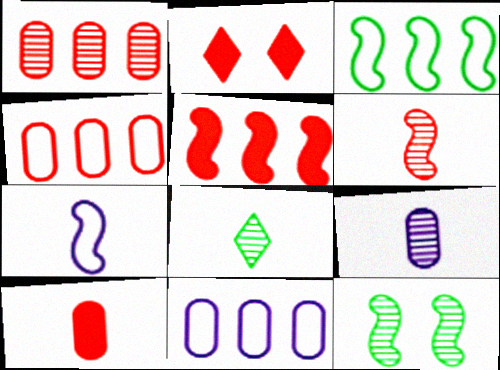[[2, 3, 9], 
[2, 4, 6], 
[2, 5, 10], 
[5, 7, 12], 
[6, 8, 9], 
[7, 8, 10]]